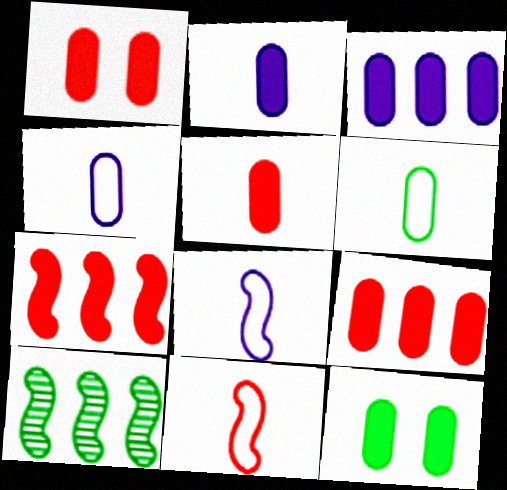[[1, 5, 9], 
[2, 9, 12], 
[3, 5, 12]]